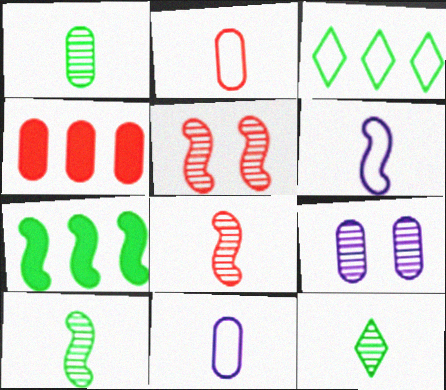[[1, 10, 12], 
[5, 6, 7]]